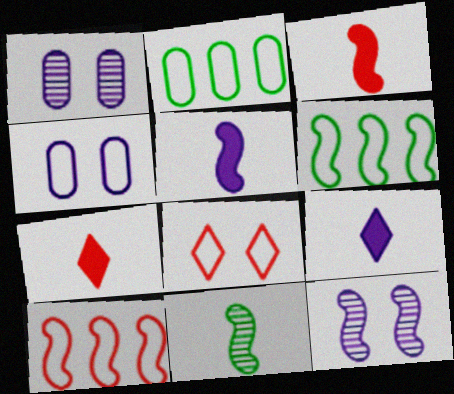[[1, 6, 7], 
[2, 7, 12], 
[3, 6, 12]]